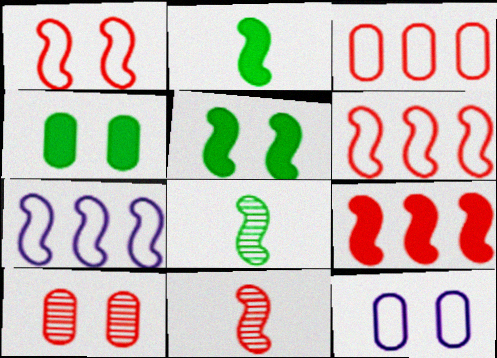[[1, 9, 11], 
[4, 10, 12], 
[5, 7, 11]]